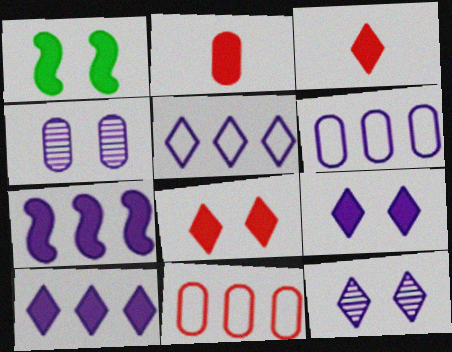[[1, 2, 10]]